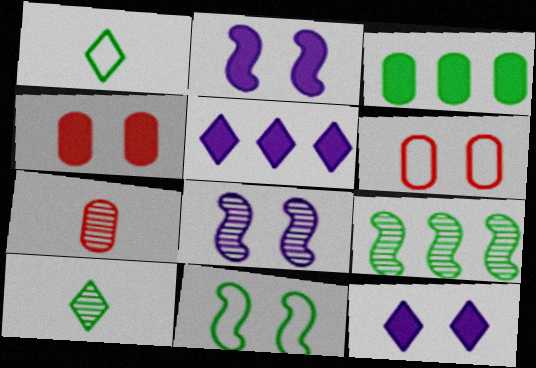[[3, 10, 11], 
[5, 7, 11]]